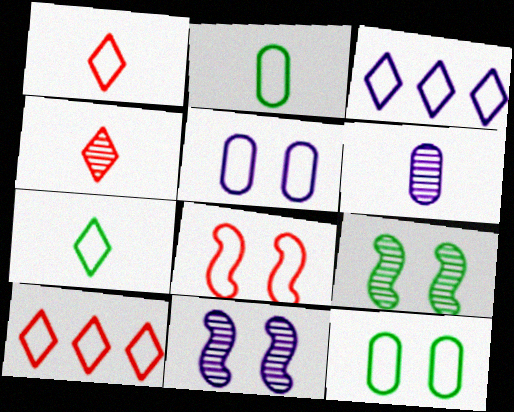[[2, 3, 8]]